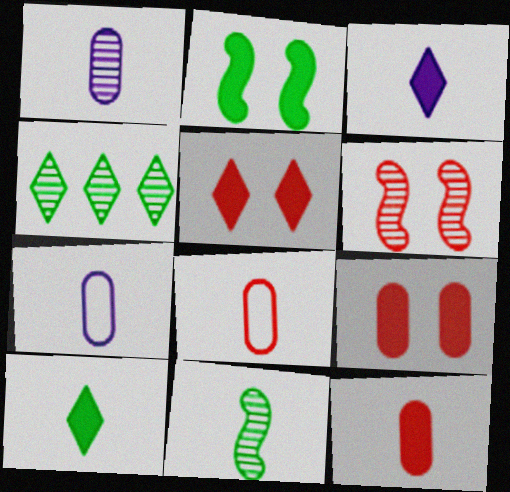[[1, 4, 6], 
[3, 8, 11]]